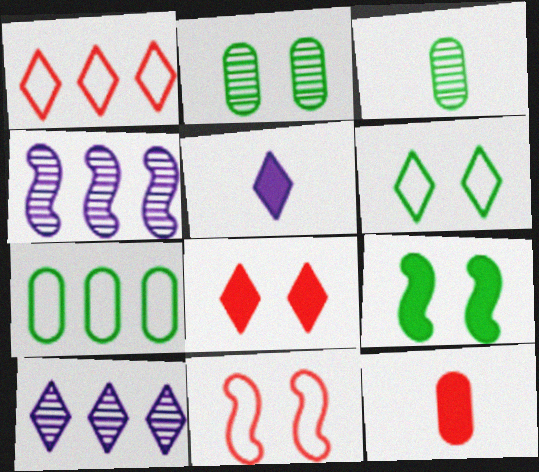[[2, 6, 9], 
[4, 6, 12]]